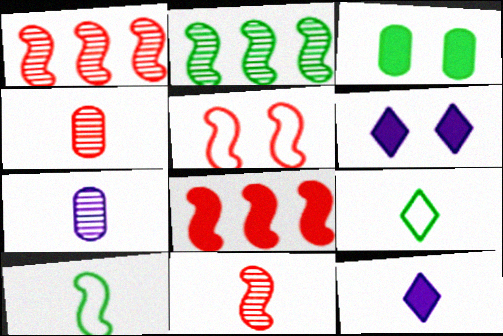[[2, 3, 9], 
[3, 8, 12], 
[4, 10, 12], 
[5, 8, 11]]